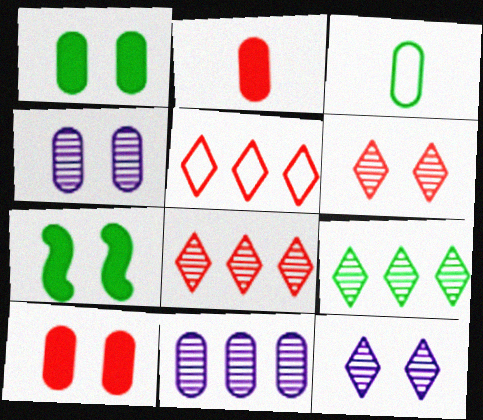[[3, 7, 9], 
[3, 10, 11]]